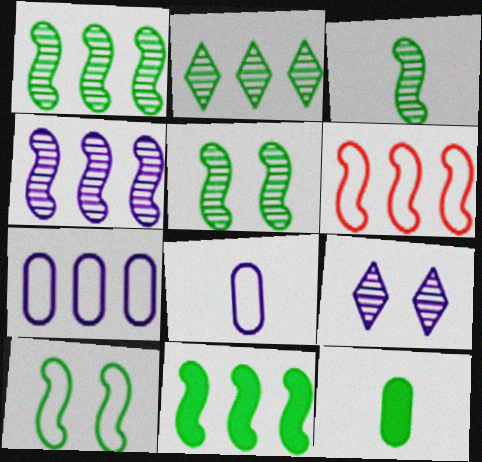[[1, 3, 5], 
[2, 10, 12], 
[3, 10, 11], 
[4, 6, 11], 
[6, 9, 12]]